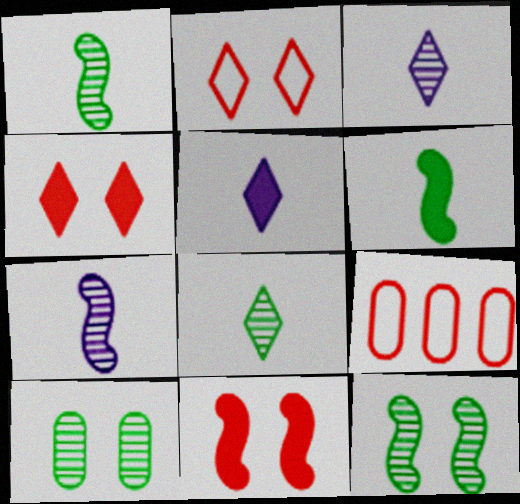[[5, 9, 12]]